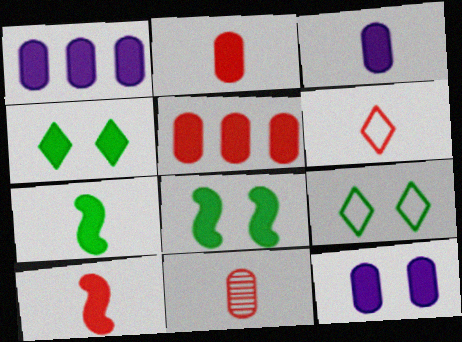[[1, 3, 12], 
[1, 4, 10], 
[6, 10, 11]]